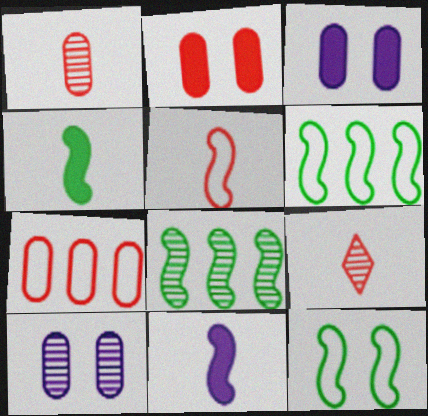[[1, 2, 7], 
[3, 6, 9], 
[4, 8, 12], 
[8, 9, 10]]